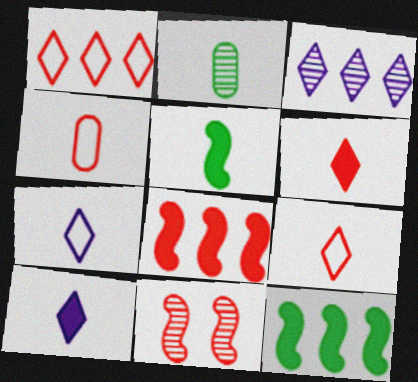[[2, 3, 11]]